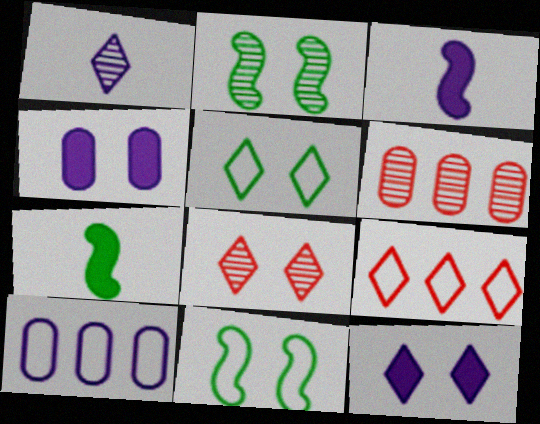[[1, 2, 6], 
[3, 5, 6], 
[4, 8, 11], 
[5, 8, 12], 
[7, 8, 10]]